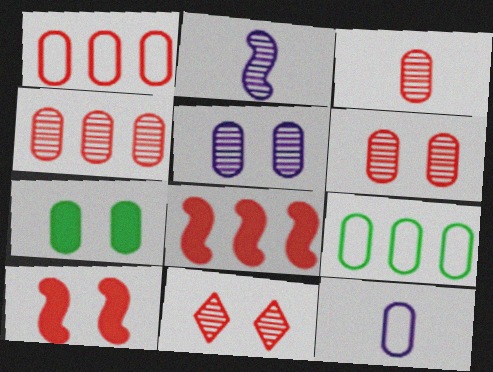[[3, 4, 6], 
[4, 7, 12]]